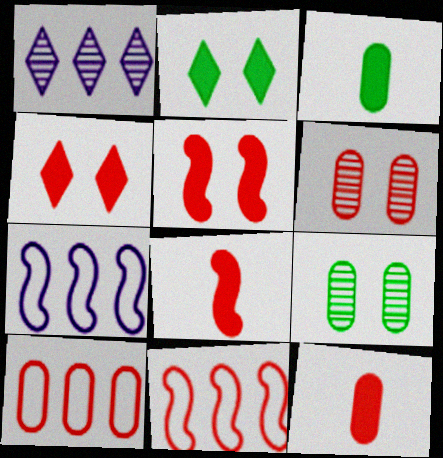[[6, 10, 12]]